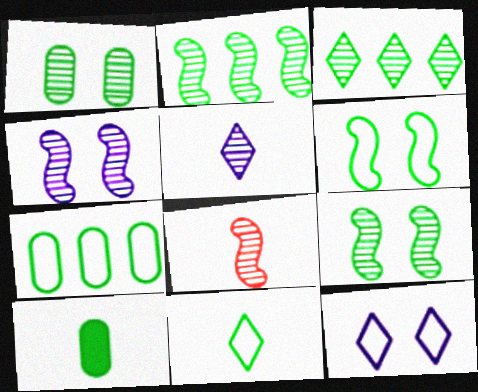[[1, 7, 10], 
[2, 4, 8], 
[3, 6, 10], 
[6, 7, 11]]